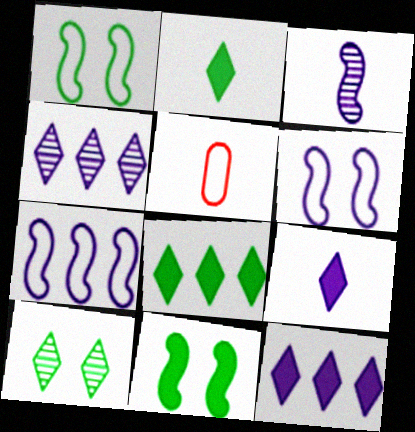[[2, 3, 5], 
[4, 5, 11]]